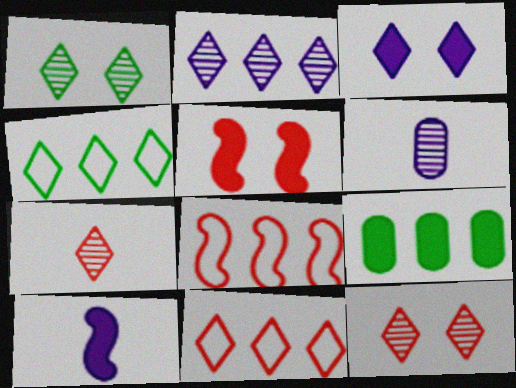[[1, 2, 7], 
[2, 8, 9], 
[3, 4, 7], 
[4, 5, 6]]